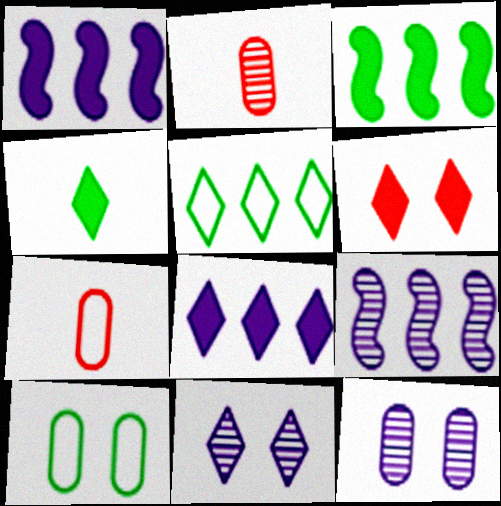[[3, 7, 11], 
[4, 6, 8]]